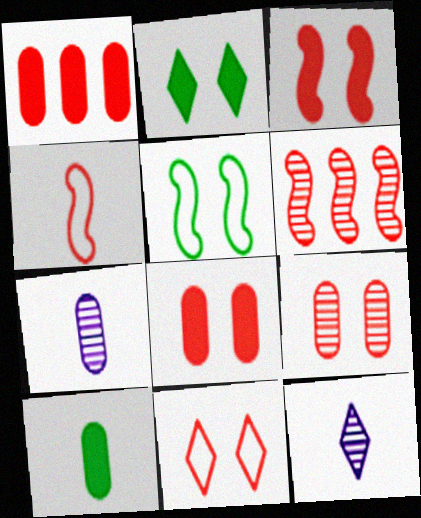[[1, 5, 12], 
[3, 4, 6], 
[3, 9, 11], 
[4, 10, 12]]